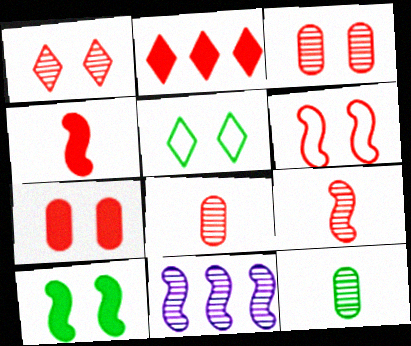[[1, 6, 7], 
[1, 11, 12], 
[2, 4, 7], 
[2, 6, 8]]